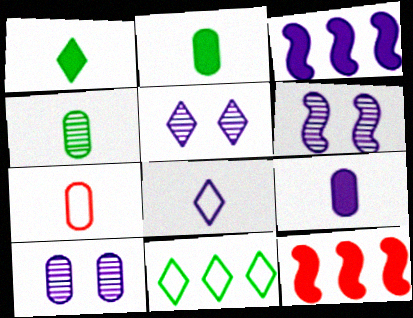[[3, 8, 10], 
[4, 7, 9], 
[5, 6, 10]]